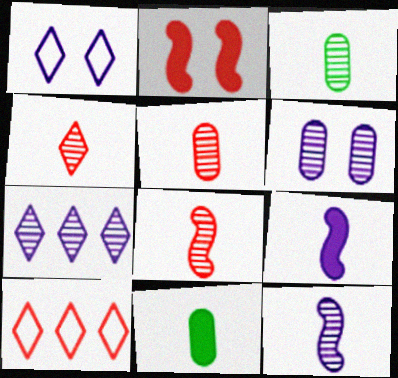[[2, 5, 10], 
[3, 4, 12], 
[4, 5, 8], 
[6, 7, 12]]